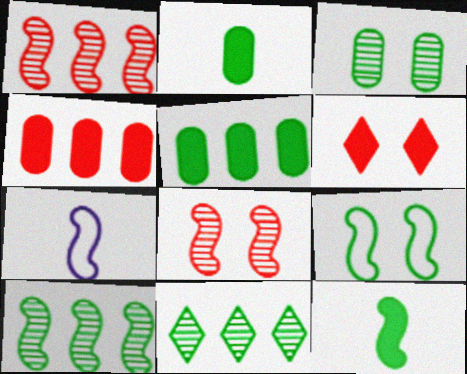[[2, 9, 11], 
[9, 10, 12]]